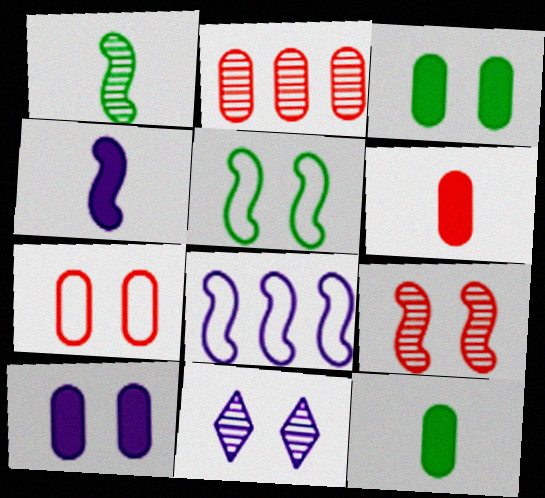[[1, 2, 11], 
[2, 6, 7]]